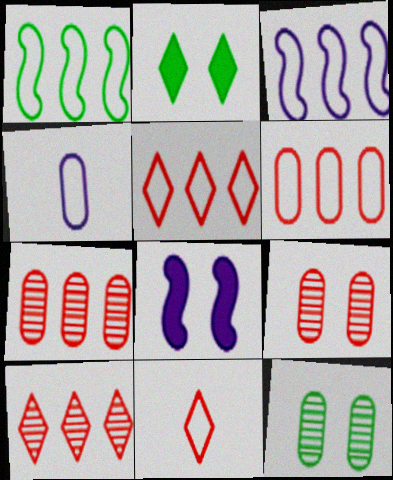[]